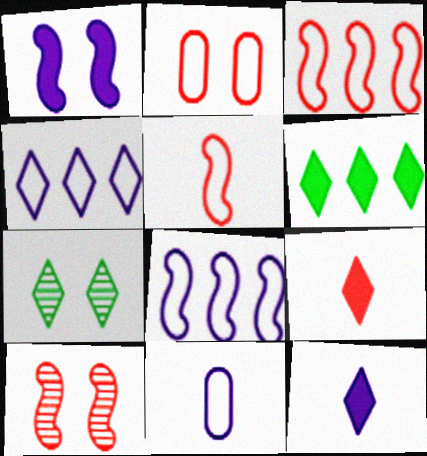[[1, 2, 7], 
[4, 7, 9], 
[6, 10, 11]]